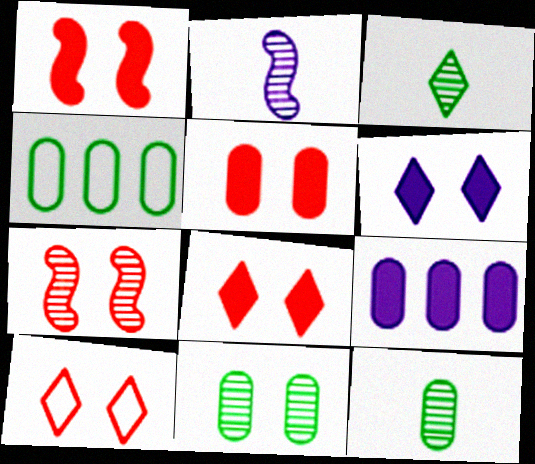[[1, 5, 8], 
[2, 4, 8], 
[5, 7, 10]]